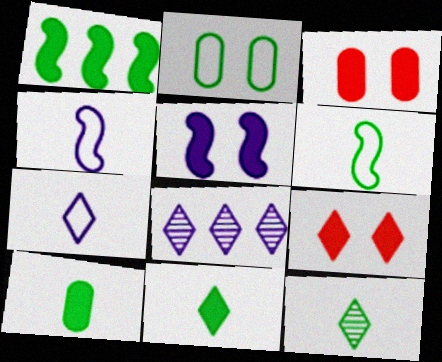[[1, 2, 12], 
[3, 6, 8], 
[6, 10, 12]]